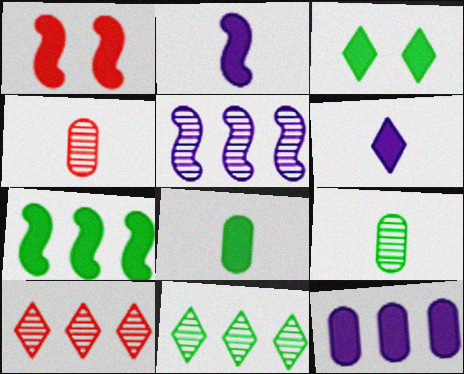[[1, 2, 7], 
[3, 7, 8]]